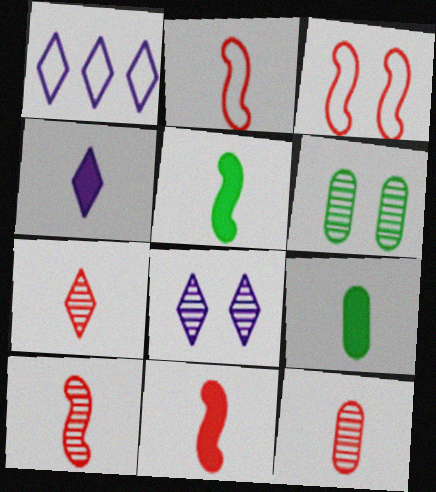[[1, 4, 8], 
[1, 6, 11], 
[2, 10, 11], 
[4, 9, 11], 
[7, 10, 12]]